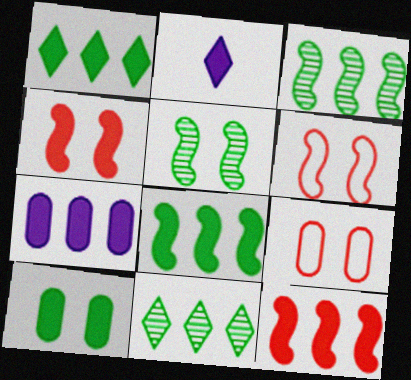[[1, 7, 12], 
[2, 3, 9], 
[2, 10, 12]]